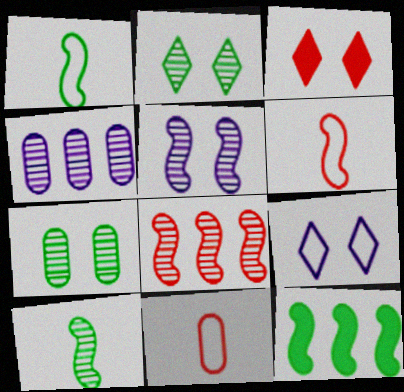[[1, 3, 4], 
[2, 3, 9], 
[3, 8, 11], 
[5, 6, 12], 
[5, 8, 10]]